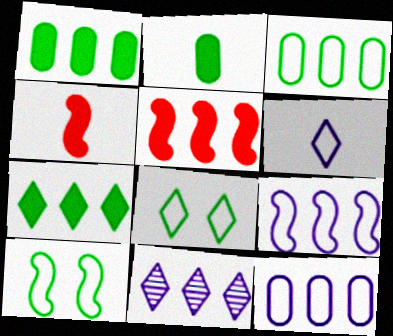[[3, 5, 11]]